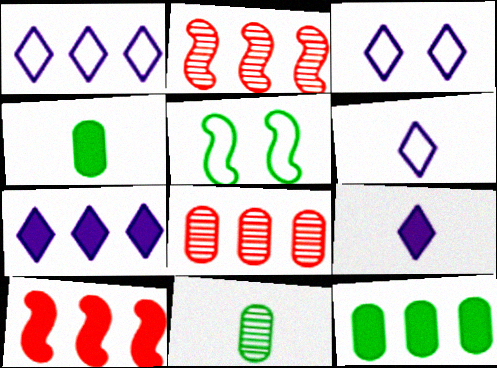[[1, 2, 12], 
[1, 3, 6], 
[2, 3, 4], 
[3, 10, 11], 
[5, 8, 9], 
[7, 10, 12]]